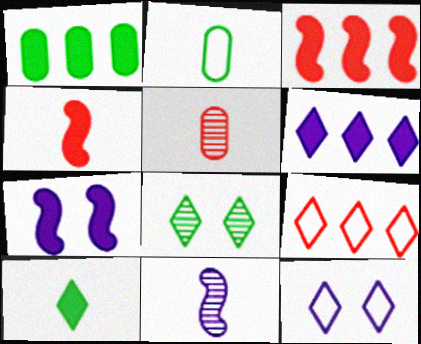[[1, 3, 6]]